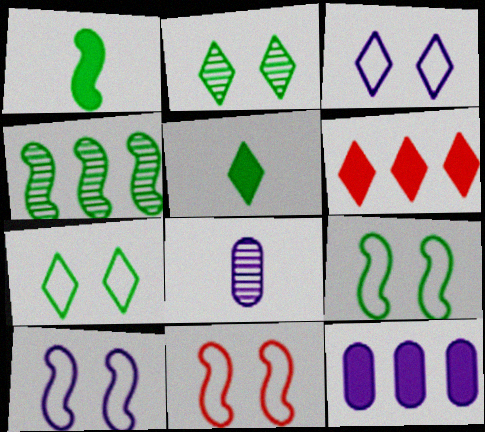[[1, 4, 9], 
[6, 8, 9], 
[9, 10, 11]]